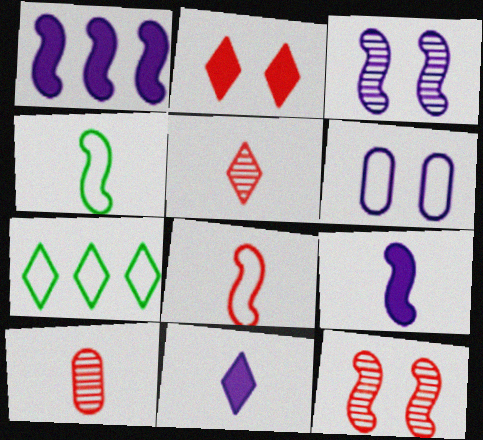[[1, 4, 12], 
[4, 10, 11], 
[6, 7, 8]]